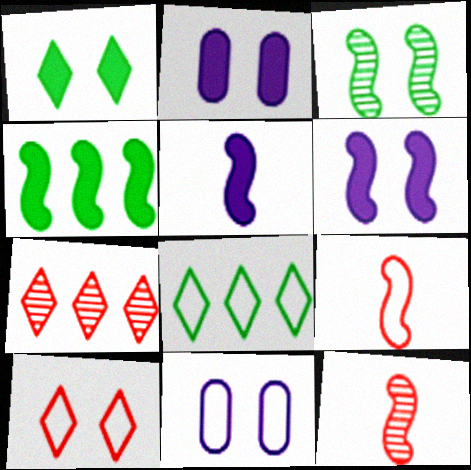[[2, 3, 10], 
[2, 8, 12], 
[8, 9, 11]]